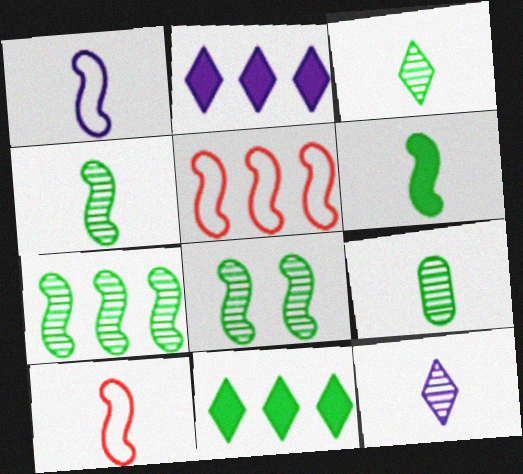[[3, 4, 9], 
[4, 7, 8]]